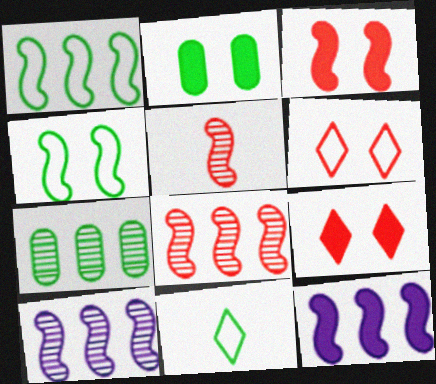[[1, 8, 12], 
[4, 5, 12]]